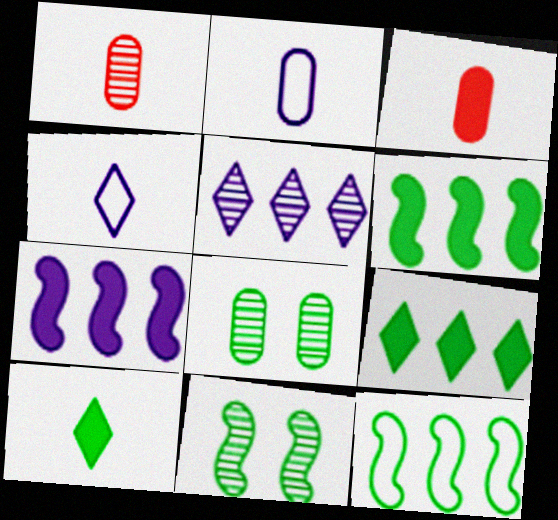[[1, 5, 11], 
[8, 10, 12]]